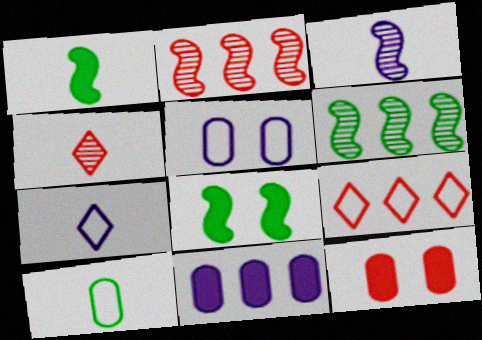[[6, 7, 12], 
[6, 9, 11]]